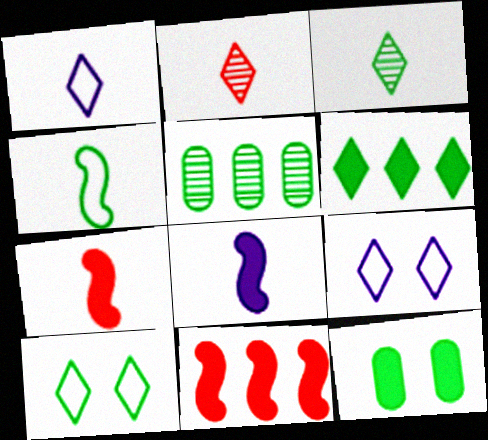[[2, 6, 9], 
[3, 6, 10], 
[5, 7, 9]]